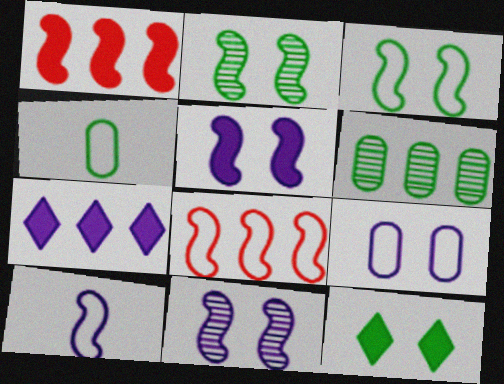[[1, 2, 10], 
[3, 8, 10], 
[6, 7, 8]]